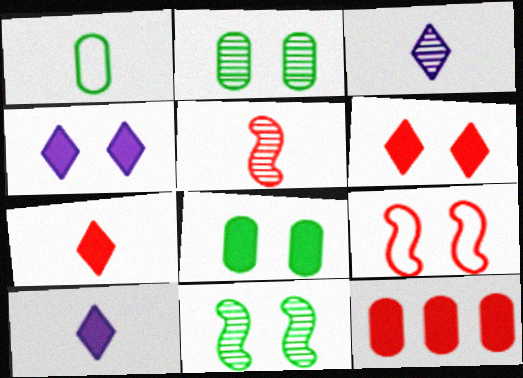[[1, 5, 10], 
[2, 4, 9]]